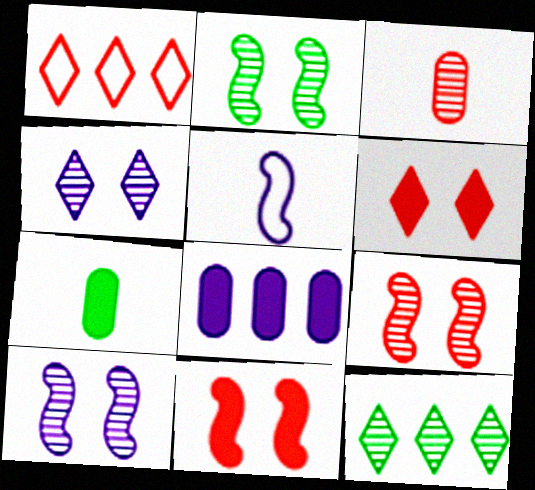[[1, 3, 11], 
[1, 7, 10], 
[2, 9, 10], 
[3, 10, 12], 
[4, 5, 8]]